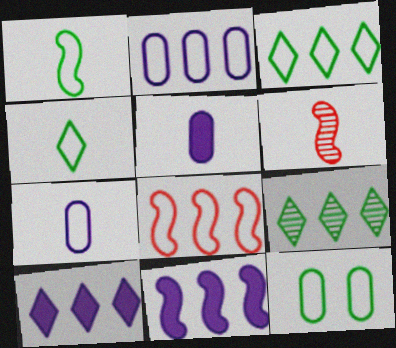[[1, 3, 12], 
[2, 3, 8], 
[4, 5, 6], 
[6, 10, 12]]